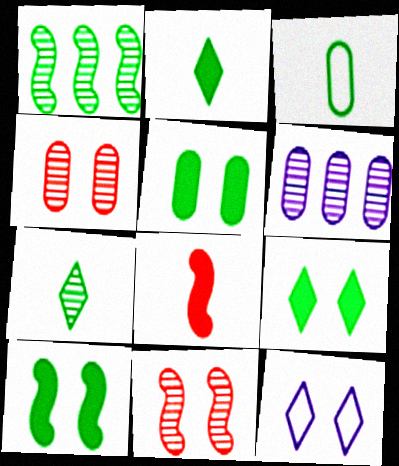[[1, 3, 9], 
[4, 10, 12], 
[5, 9, 10], 
[5, 11, 12], 
[6, 7, 11]]